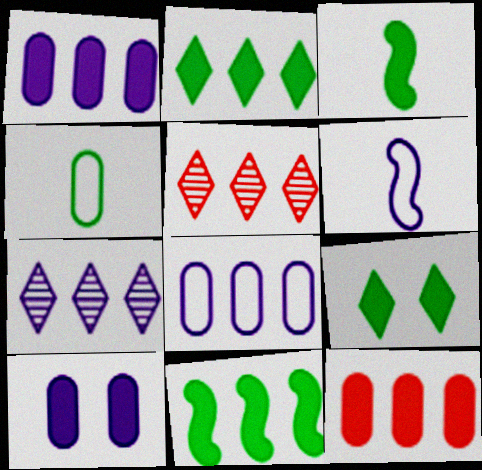[[5, 8, 11], 
[6, 7, 10]]